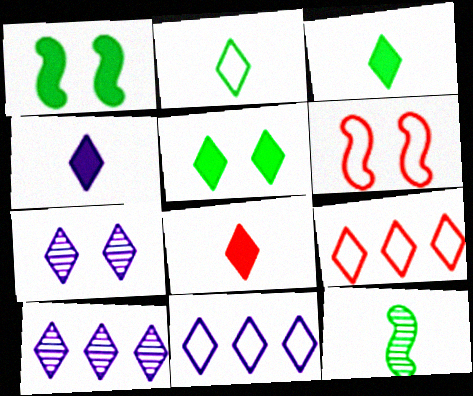[[3, 4, 8], 
[3, 7, 9], 
[4, 7, 11]]